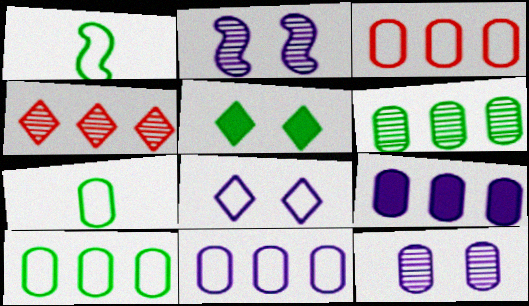[[1, 3, 8], 
[1, 5, 6], 
[3, 6, 9], 
[3, 10, 11]]